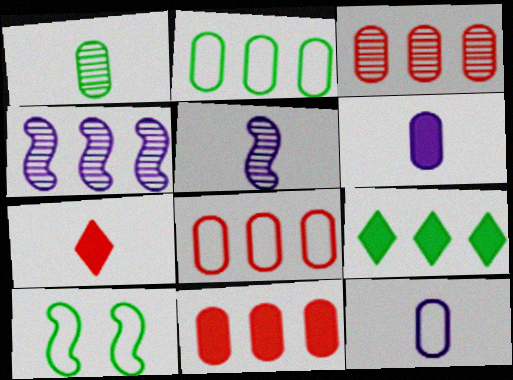[[1, 9, 10], 
[3, 8, 11], 
[4, 8, 9]]